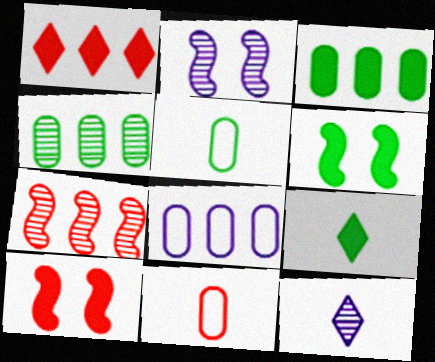[[1, 2, 5], 
[3, 6, 9]]